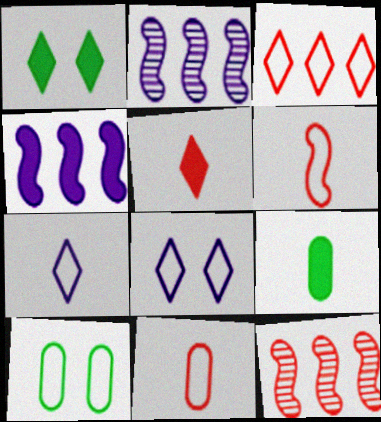[[1, 2, 11], 
[2, 5, 10], 
[8, 9, 12]]